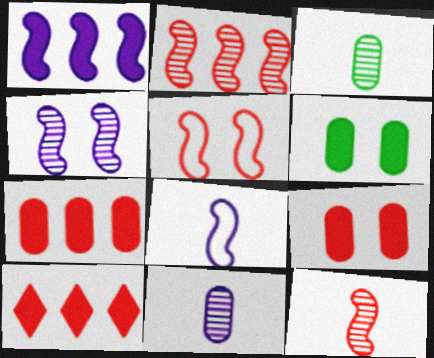[[1, 4, 8]]